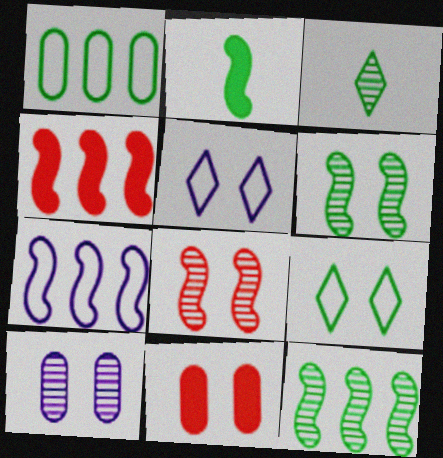[[2, 7, 8], 
[3, 7, 11], 
[4, 7, 12], 
[5, 6, 11]]